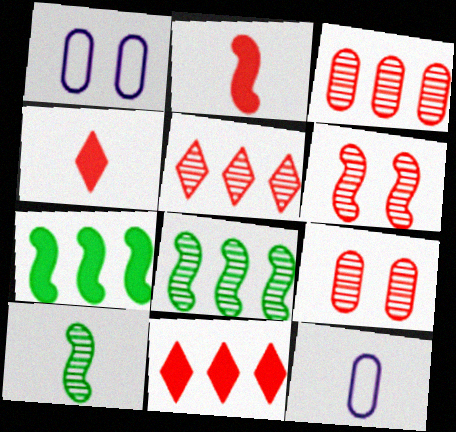[[1, 4, 8], 
[1, 10, 11], 
[4, 10, 12]]